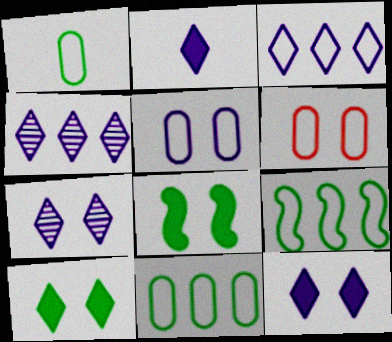[[2, 3, 7], 
[6, 7, 8]]